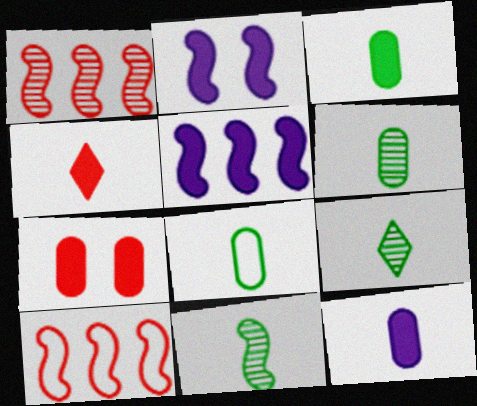[[2, 10, 11], 
[3, 6, 8], 
[6, 9, 11]]